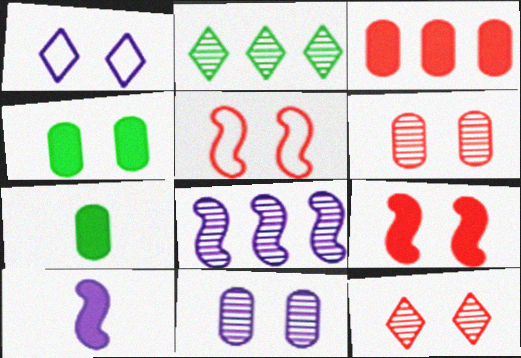[]